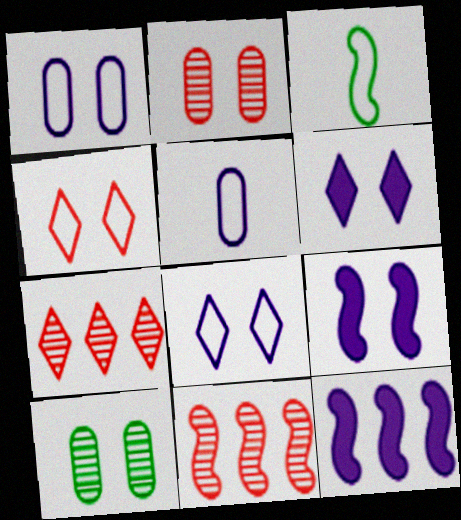[[3, 9, 11], 
[4, 9, 10]]